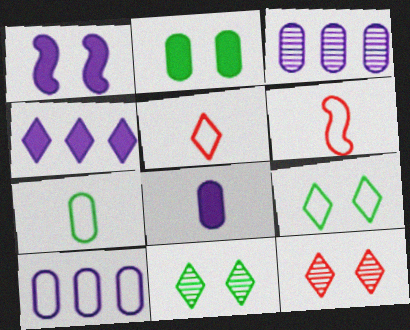[[1, 4, 8], 
[4, 5, 11], 
[6, 9, 10]]